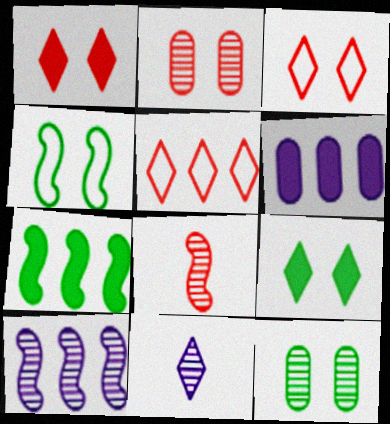[[4, 9, 12], 
[5, 9, 11]]